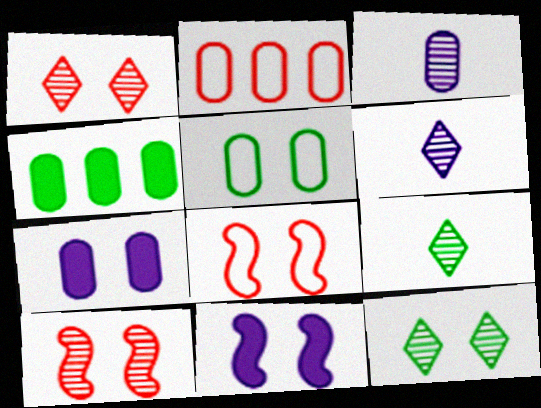[[1, 5, 11], 
[2, 9, 11], 
[4, 6, 8], 
[7, 8, 12]]